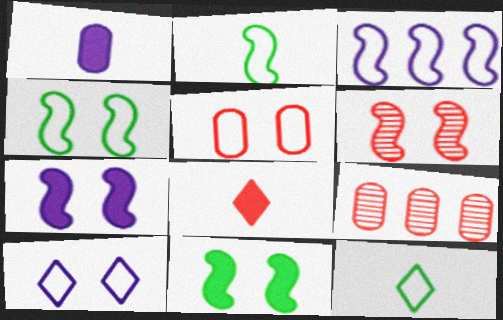[[3, 5, 12], 
[4, 5, 10], 
[4, 6, 7], 
[7, 9, 12]]